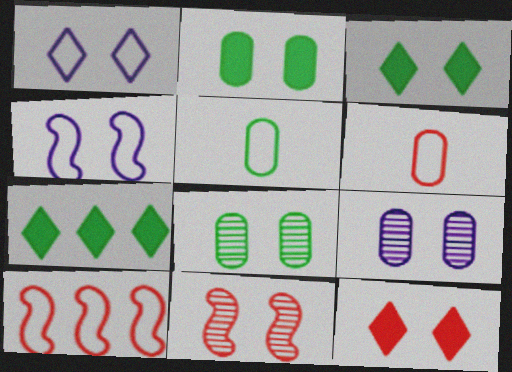[[1, 2, 11], 
[1, 5, 10], 
[4, 8, 12]]